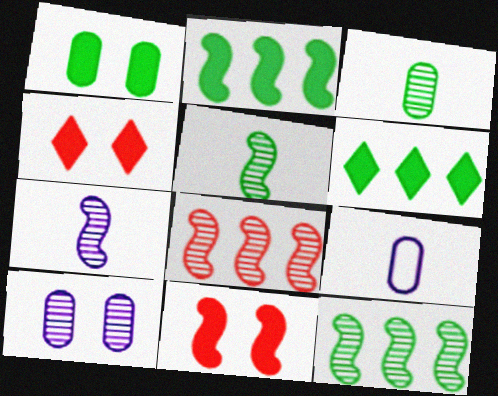[[4, 9, 12]]